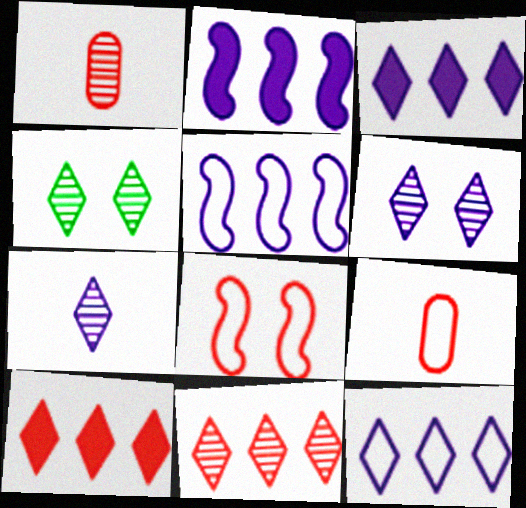[[1, 8, 10], 
[2, 4, 9], 
[4, 7, 11]]